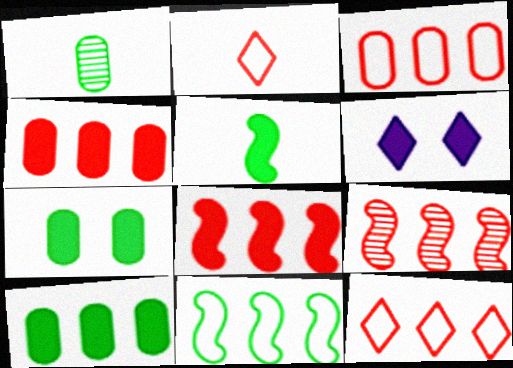[[4, 5, 6], 
[4, 9, 12]]